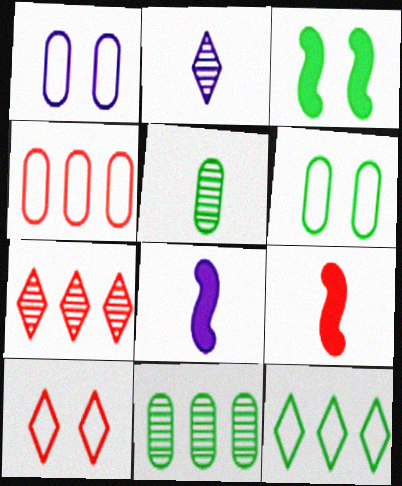[[2, 3, 4], 
[3, 5, 12], 
[6, 7, 8], 
[8, 10, 11]]